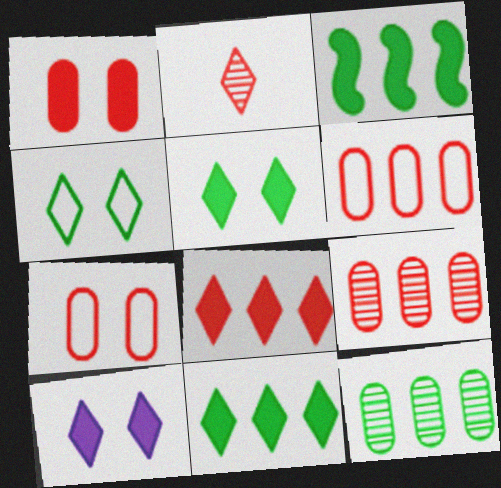[]